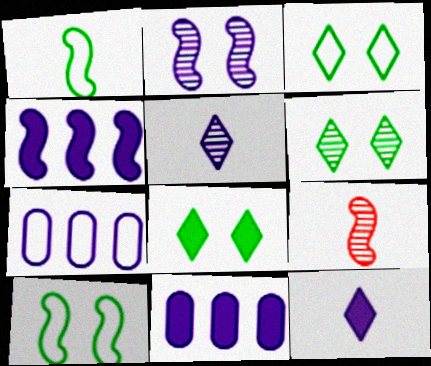[[2, 7, 12], 
[3, 6, 8], 
[3, 9, 11], 
[4, 9, 10], 
[7, 8, 9]]